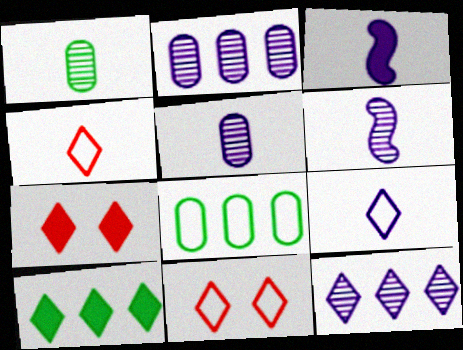[[1, 3, 4], 
[3, 5, 9], 
[6, 7, 8]]